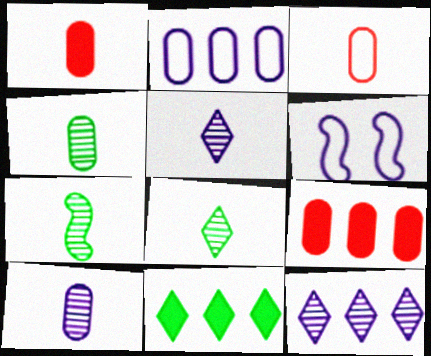[[4, 7, 8], 
[6, 8, 9]]